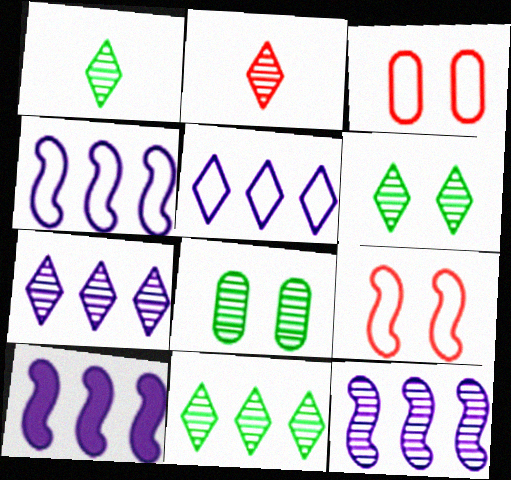[[1, 3, 10], 
[1, 6, 11], 
[2, 6, 7], 
[2, 8, 12], 
[4, 10, 12]]